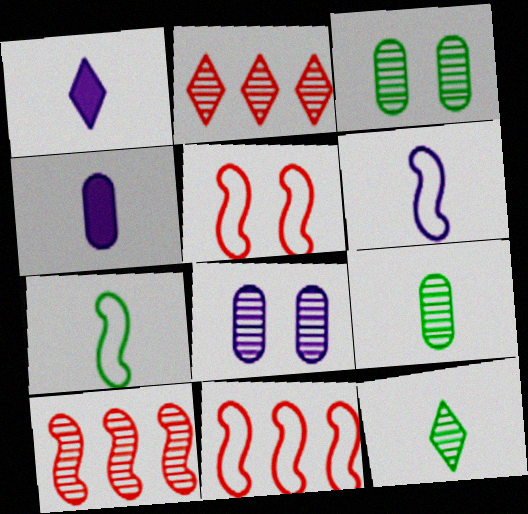[[1, 3, 11], 
[8, 10, 12]]